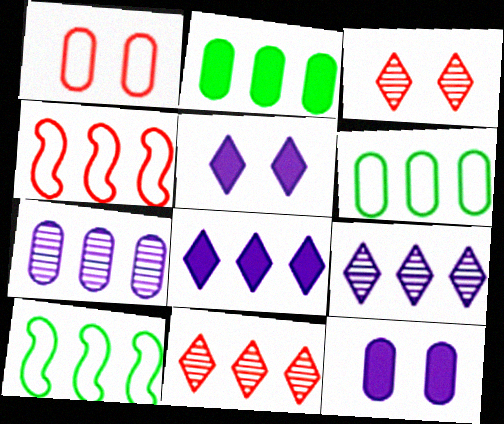[[2, 4, 9]]